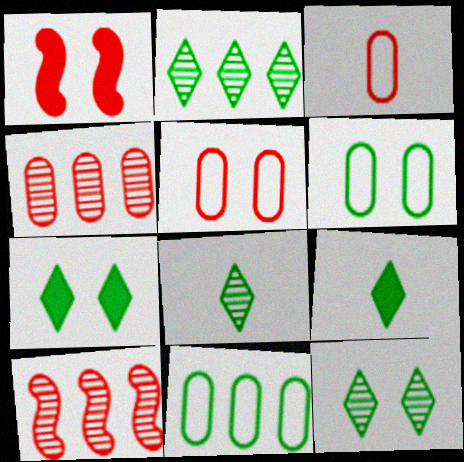[[2, 8, 12]]